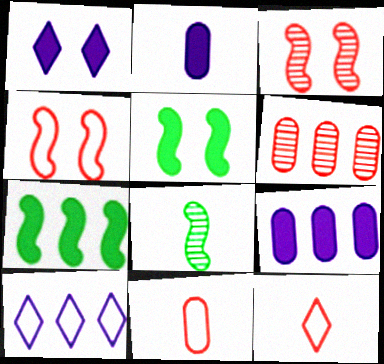[[2, 8, 12], 
[6, 7, 10]]